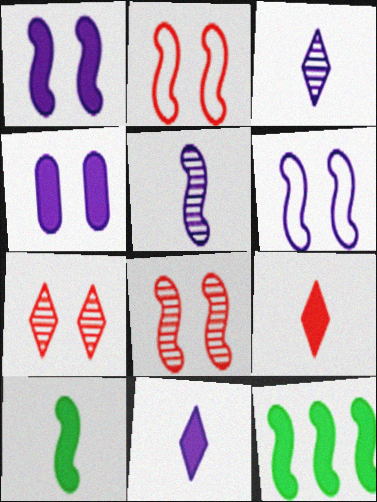[[2, 5, 12], 
[4, 9, 12]]